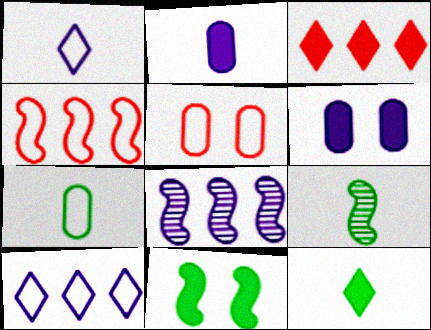[[1, 6, 8], 
[2, 3, 11], 
[5, 8, 12], 
[7, 9, 12]]